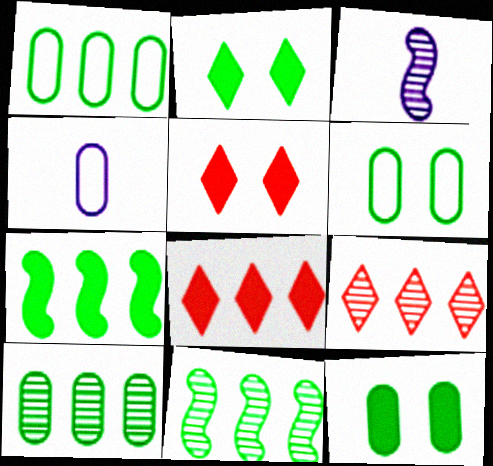[[1, 3, 5], 
[3, 6, 8], 
[4, 5, 11]]